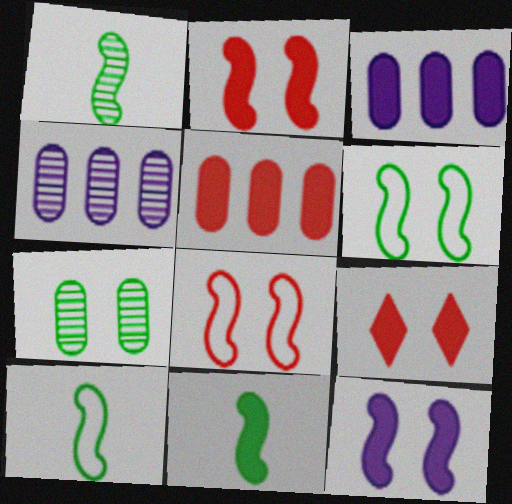[[1, 10, 11], 
[3, 9, 11], 
[4, 9, 10]]